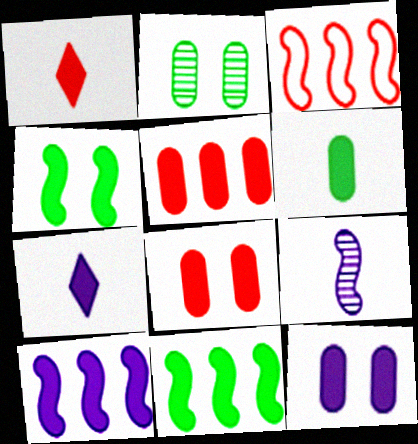[[1, 11, 12], 
[2, 3, 7], 
[3, 4, 9], 
[4, 5, 7], 
[5, 6, 12], 
[7, 8, 11], 
[7, 10, 12]]